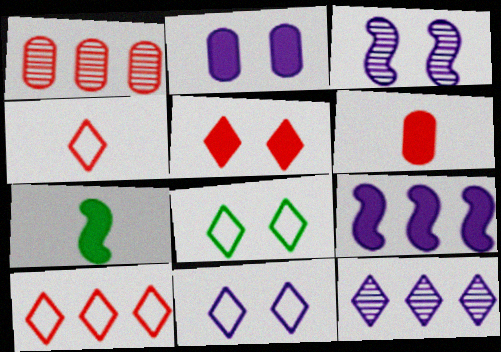[[1, 7, 11], 
[2, 3, 11]]